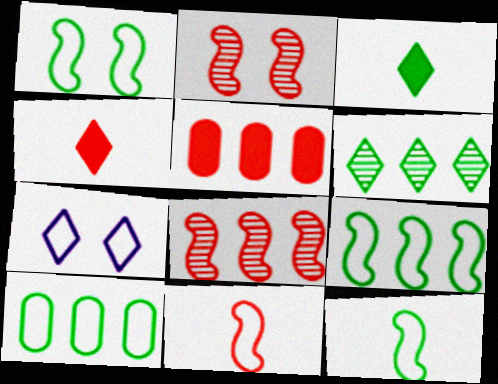[[1, 9, 12], 
[4, 6, 7], 
[7, 10, 11]]